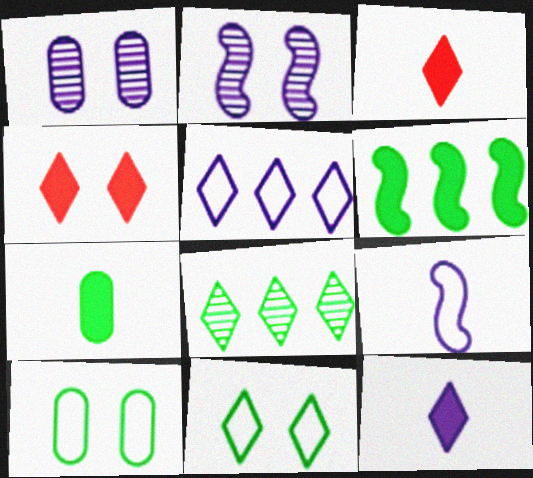[[2, 4, 10]]